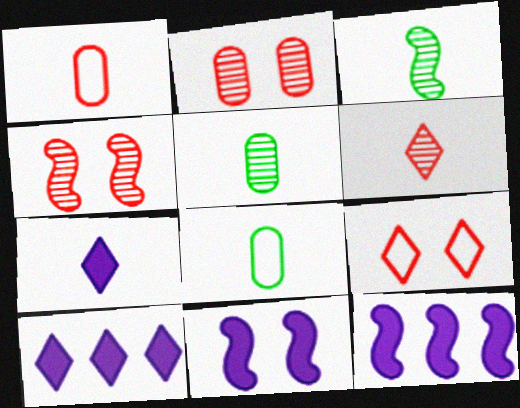[[1, 3, 7], 
[4, 8, 10], 
[5, 9, 12]]